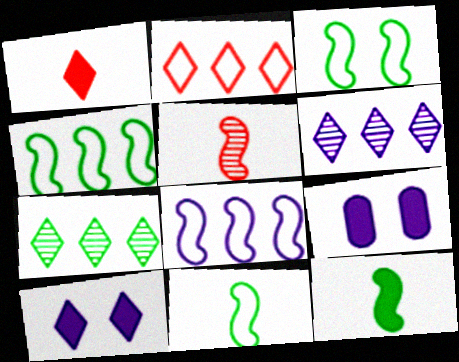[[3, 4, 11]]